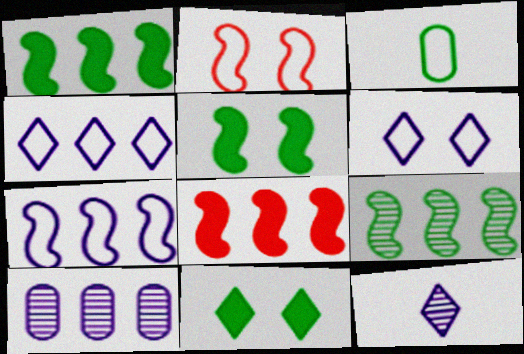[[2, 3, 4], 
[3, 9, 11], 
[7, 8, 9]]